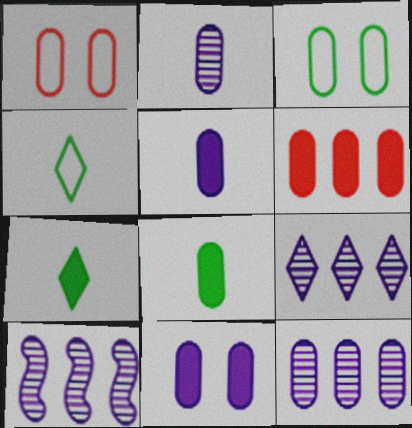[[1, 7, 10], 
[1, 8, 12], 
[2, 3, 6], 
[6, 8, 11], 
[9, 10, 12]]